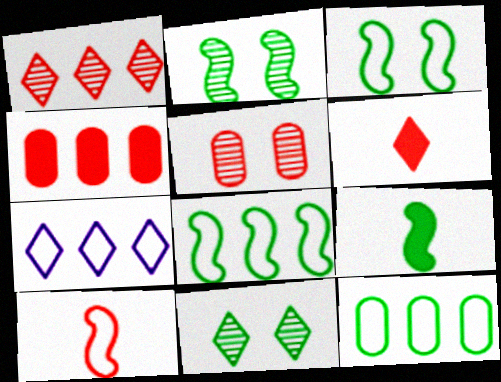[[2, 8, 9], 
[5, 7, 9], 
[6, 7, 11], 
[9, 11, 12]]